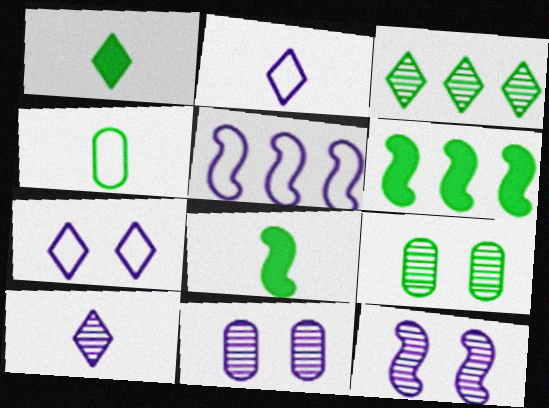[]